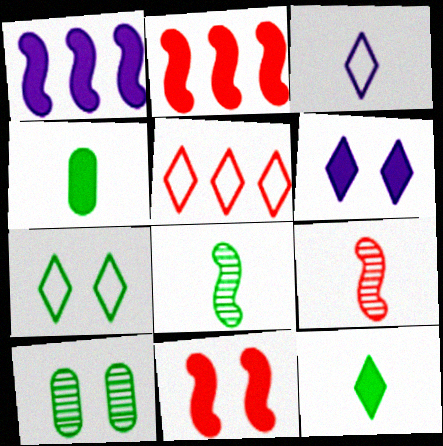[[2, 3, 10], 
[2, 4, 6], 
[3, 4, 9], 
[3, 5, 7]]